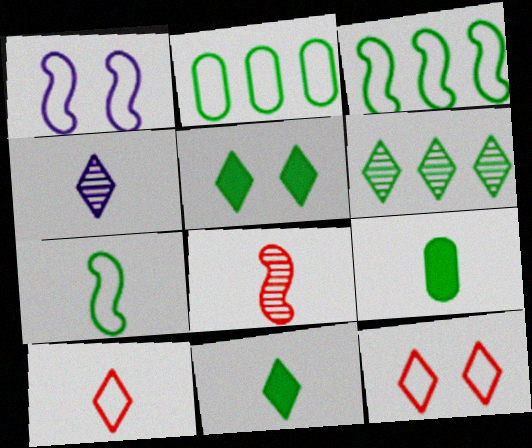[[1, 2, 10], 
[4, 10, 11]]